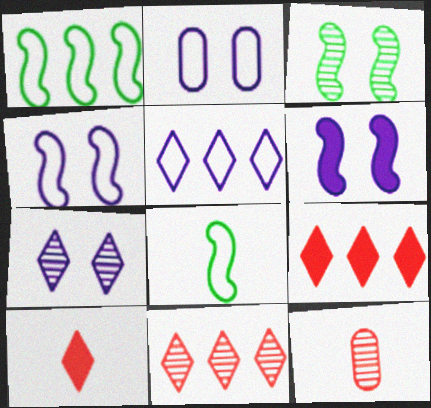[[2, 6, 7]]